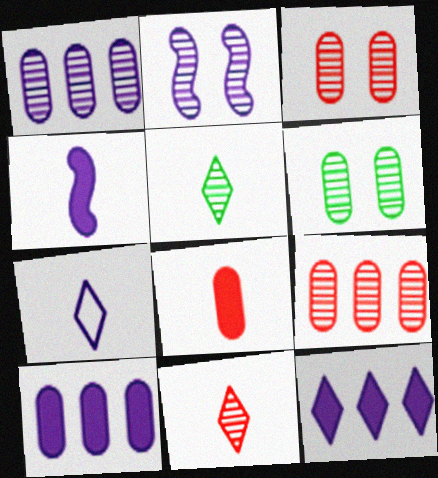[[2, 5, 9], 
[2, 7, 10]]